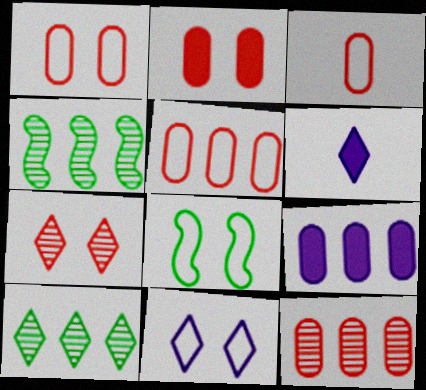[[1, 3, 5], 
[1, 4, 6], 
[1, 8, 11], 
[2, 3, 12], 
[6, 8, 12]]